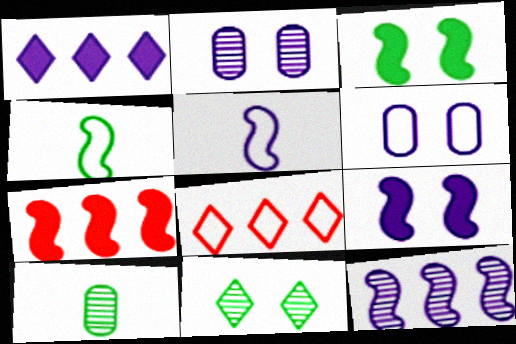[[1, 2, 5], 
[4, 6, 8], 
[5, 9, 12], 
[8, 9, 10]]